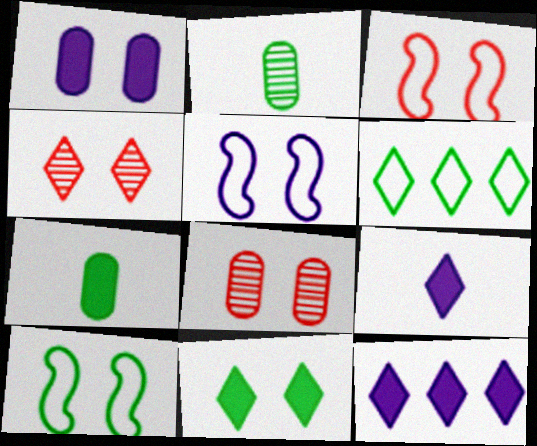[[1, 4, 10], 
[2, 3, 12], 
[3, 5, 10], 
[4, 6, 9], 
[5, 8, 11]]